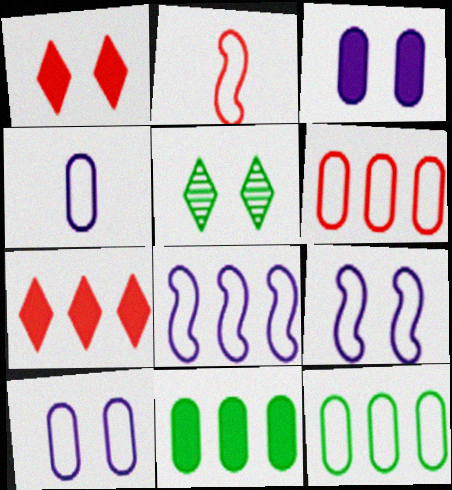[]